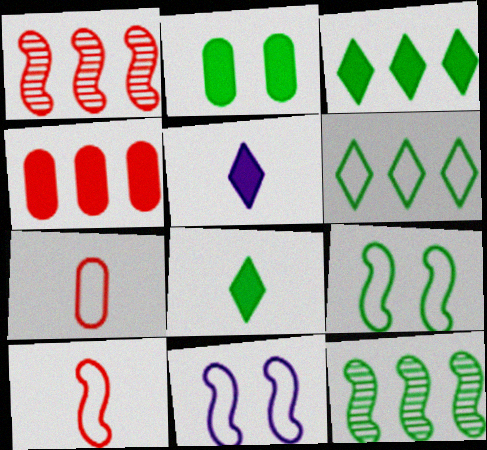[[6, 7, 11]]